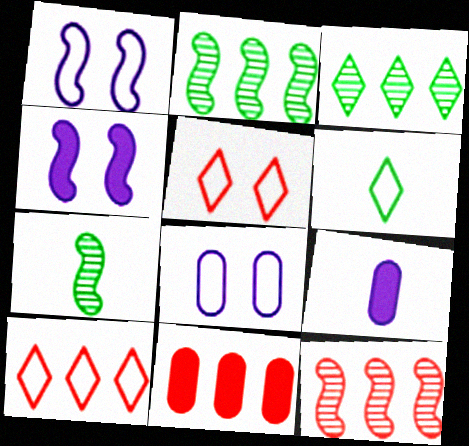[[2, 5, 9], 
[10, 11, 12]]